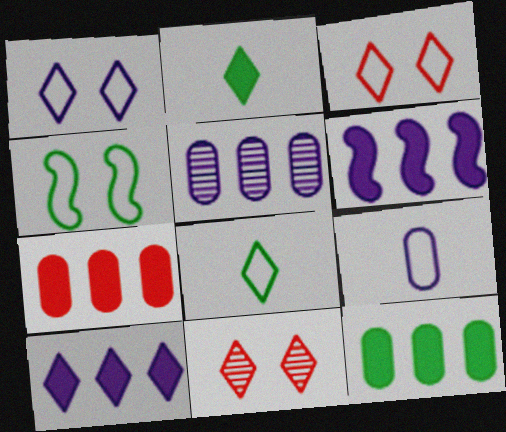[[8, 10, 11]]